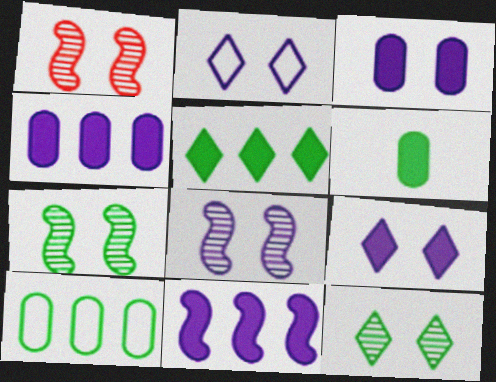[[1, 7, 8], 
[2, 3, 8]]